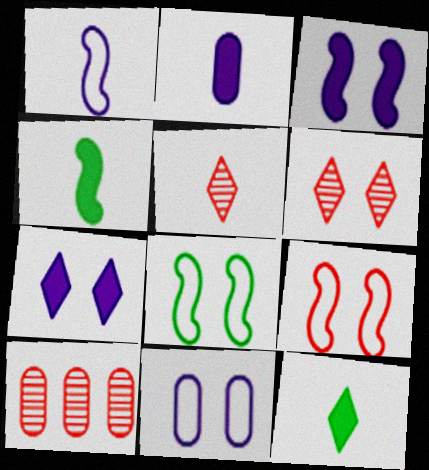[]